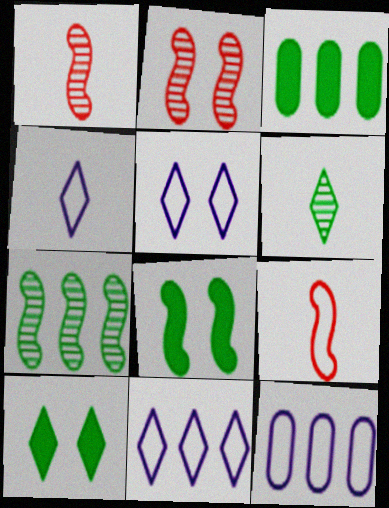[[1, 3, 5], 
[1, 10, 12], 
[2, 3, 4], 
[4, 5, 11]]